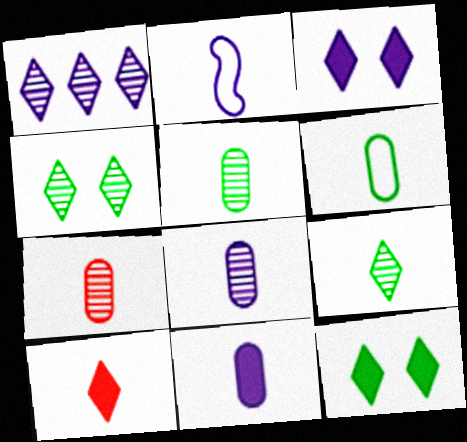[[2, 5, 10], 
[5, 7, 8], 
[6, 7, 11]]